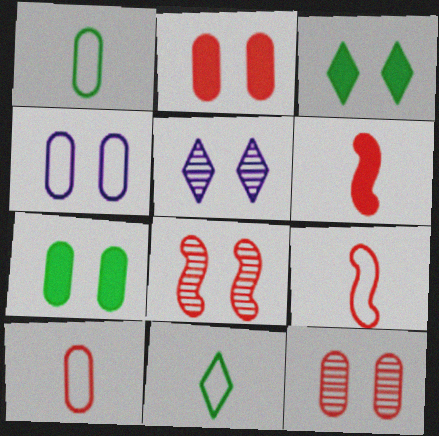[[3, 4, 8], 
[4, 7, 12]]